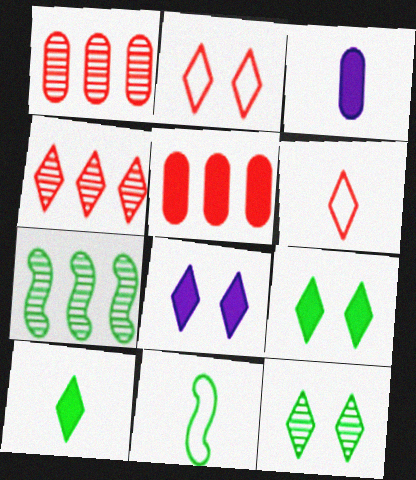[[1, 8, 11], 
[2, 3, 7], 
[2, 8, 12]]